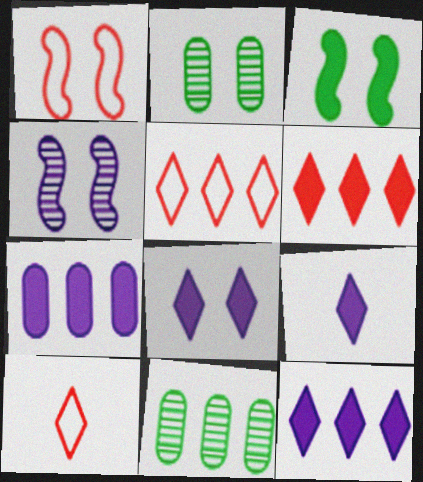[[1, 2, 8], 
[1, 3, 4], 
[1, 9, 11], 
[8, 9, 12]]